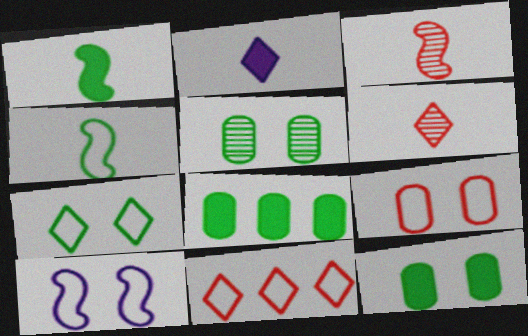[[6, 8, 10], 
[7, 9, 10]]